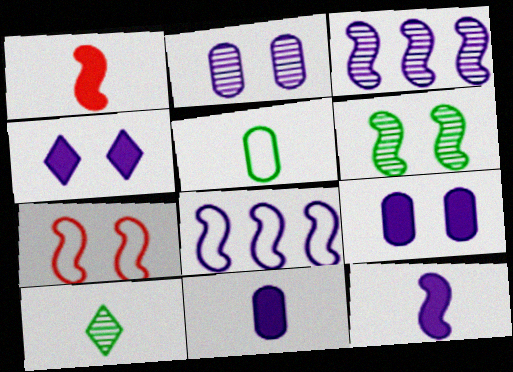[[1, 6, 8]]